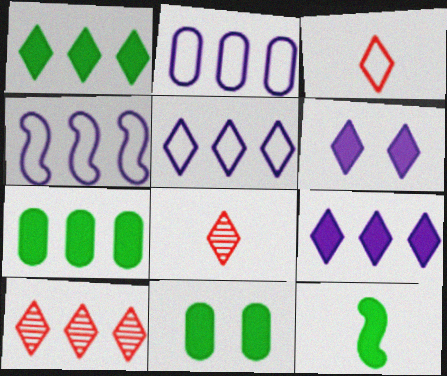[[1, 5, 10], 
[1, 11, 12], 
[2, 4, 5], 
[4, 7, 10], 
[4, 8, 11]]